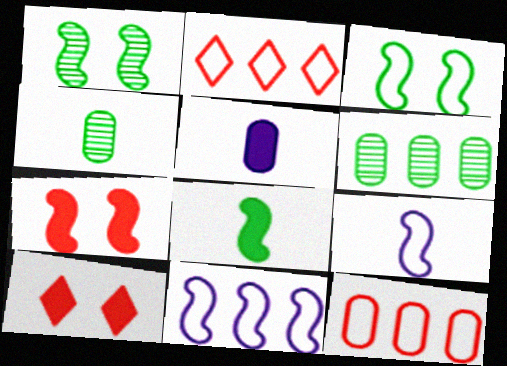[[1, 2, 5], 
[4, 10, 11], 
[6, 9, 10]]